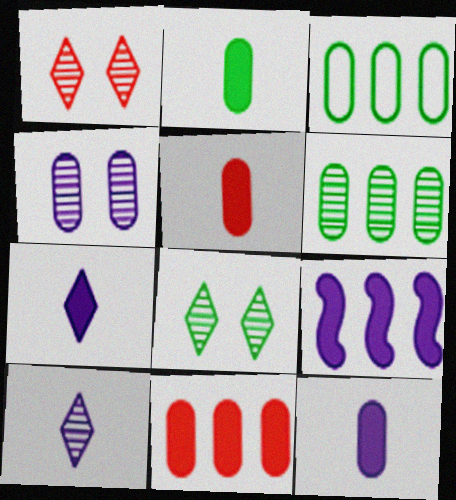[[2, 5, 12], 
[3, 4, 5]]